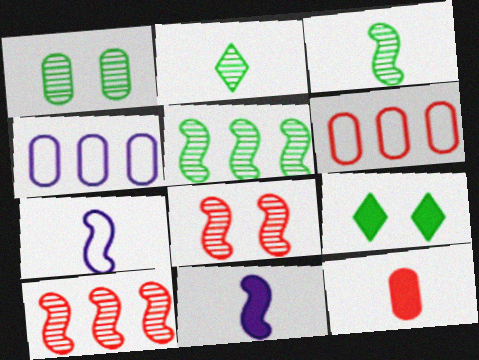[[1, 2, 5], 
[1, 4, 12], 
[2, 7, 12]]